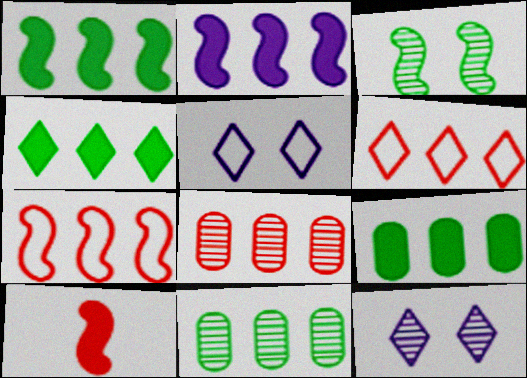[[1, 4, 9], 
[2, 6, 11], 
[5, 10, 11]]